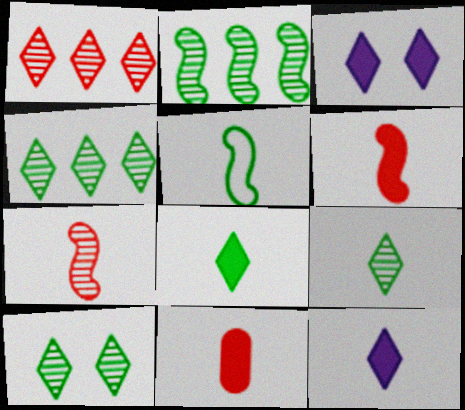[[4, 9, 10]]